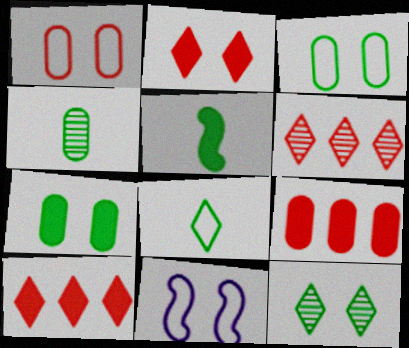[[4, 5, 8], 
[4, 10, 11]]